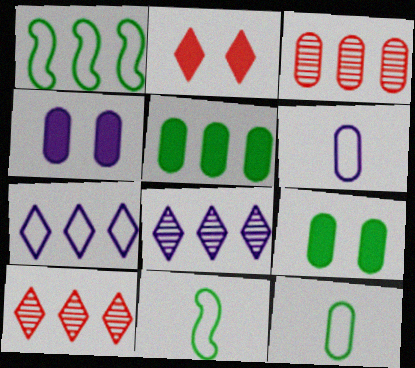[[3, 4, 12], 
[3, 6, 9], 
[4, 10, 11]]